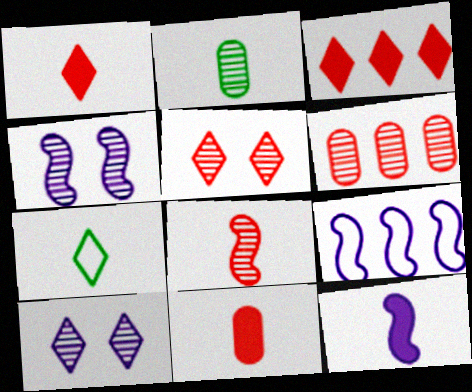[[3, 7, 10], 
[4, 9, 12], 
[5, 6, 8]]